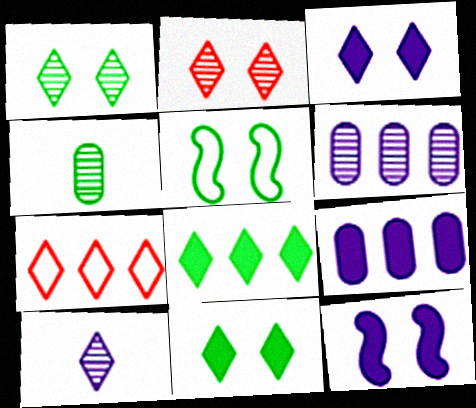[[4, 5, 8], 
[4, 7, 12], 
[7, 10, 11]]